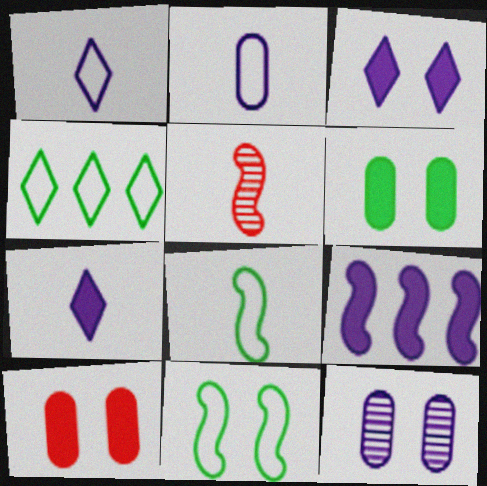[[1, 9, 12], 
[5, 9, 11]]